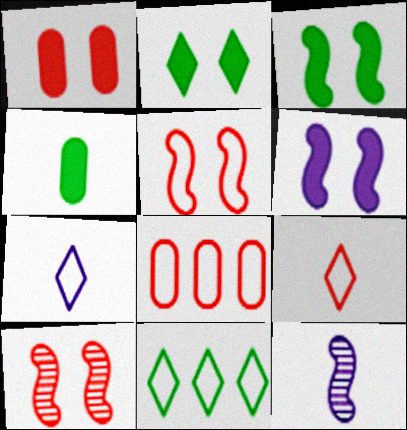[[1, 2, 6], 
[1, 11, 12], 
[2, 8, 12], 
[4, 9, 12], 
[5, 8, 9]]